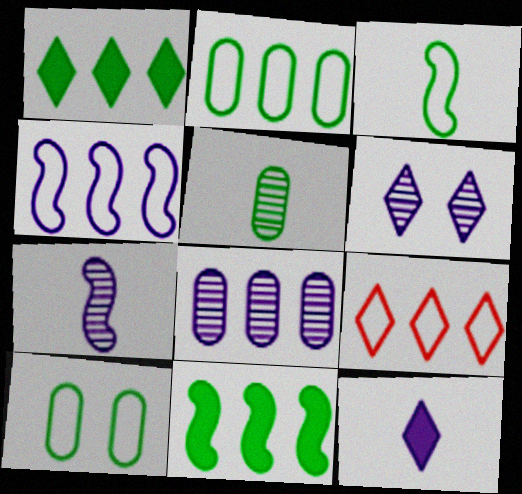[[2, 4, 9], 
[6, 7, 8], 
[8, 9, 11]]